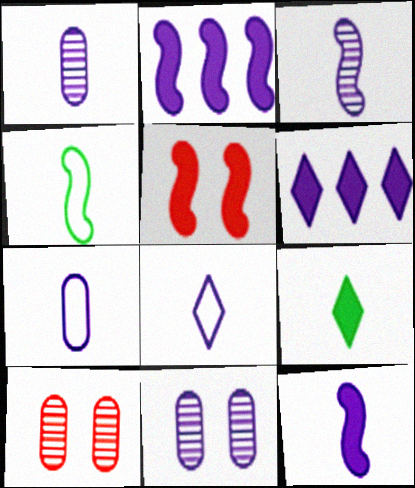[[1, 8, 12], 
[2, 8, 11], 
[4, 6, 10]]